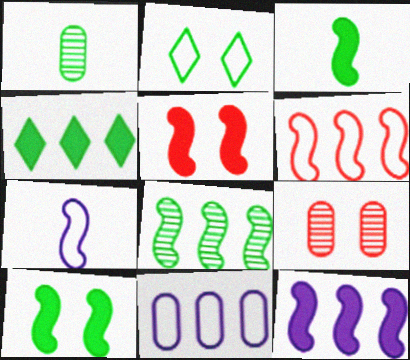[[3, 5, 12], 
[4, 7, 9], 
[5, 7, 8], 
[6, 8, 12]]